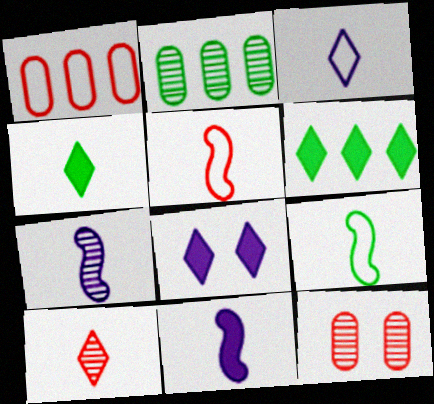[[2, 5, 8], 
[3, 4, 10]]